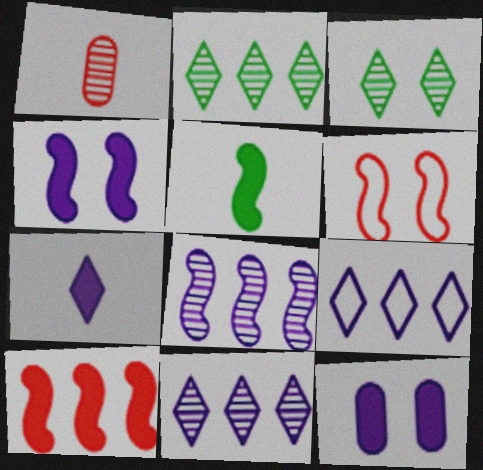[[1, 3, 8], 
[3, 6, 12], 
[4, 5, 10], 
[5, 6, 8]]